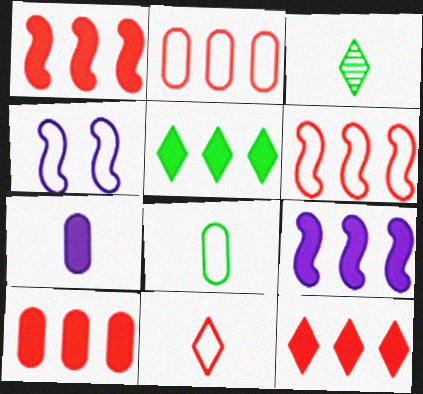[[1, 10, 12], 
[3, 4, 10], 
[5, 9, 10]]